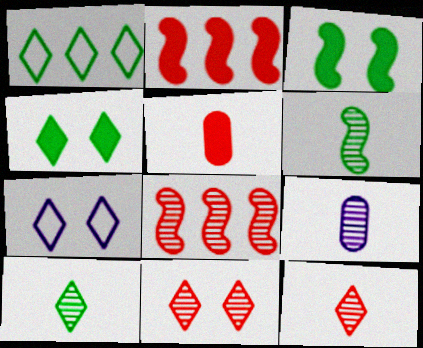[[1, 4, 10], 
[4, 7, 11], 
[6, 9, 12]]